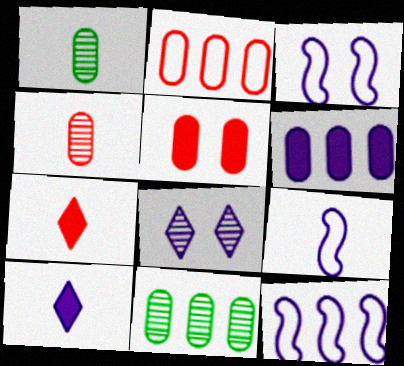[[1, 7, 9], 
[2, 4, 5], 
[2, 6, 11], 
[3, 7, 11], 
[3, 9, 12], 
[6, 8, 9]]